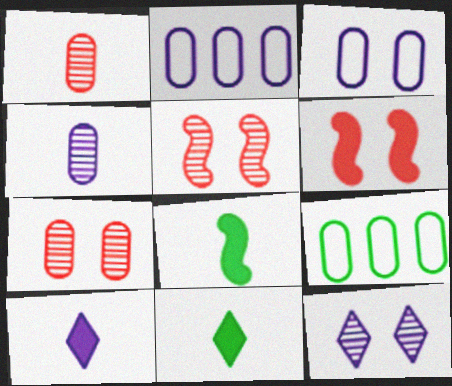[[2, 5, 11], 
[5, 9, 10]]